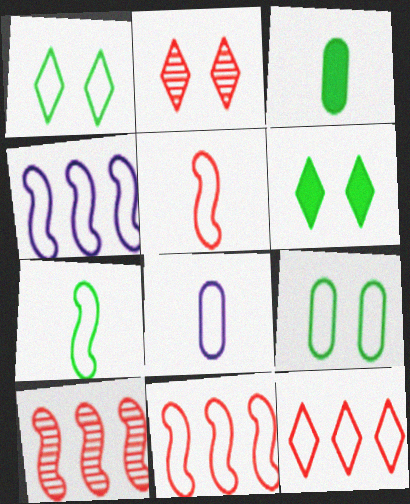[[1, 8, 11], 
[2, 3, 4], 
[6, 8, 10]]